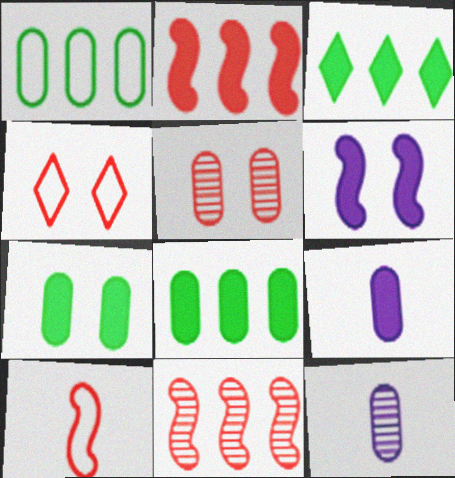[[1, 5, 9]]